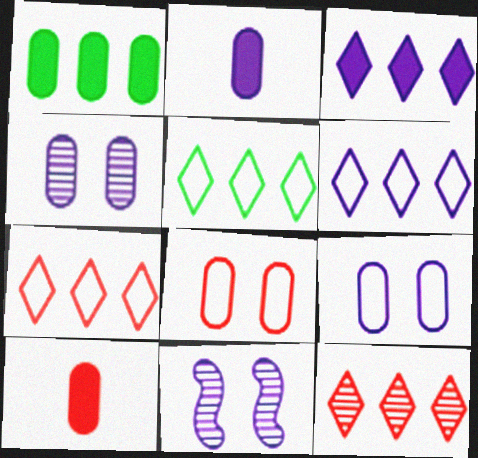[[2, 6, 11], 
[3, 5, 12], 
[5, 6, 7], 
[5, 10, 11]]